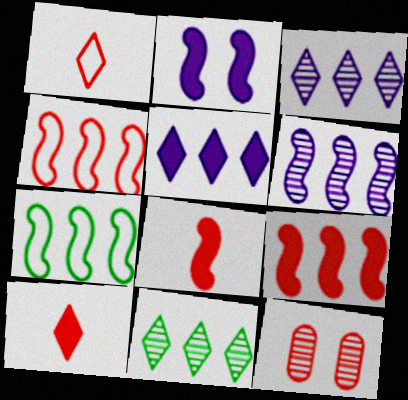[[1, 9, 12], 
[4, 10, 12], 
[6, 7, 9]]